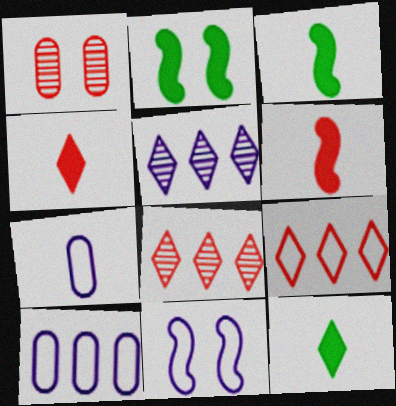[[1, 6, 9], 
[2, 7, 8]]